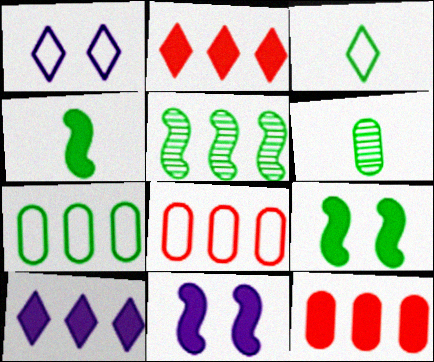[[3, 4, 6], 
[5, 8, 10]]